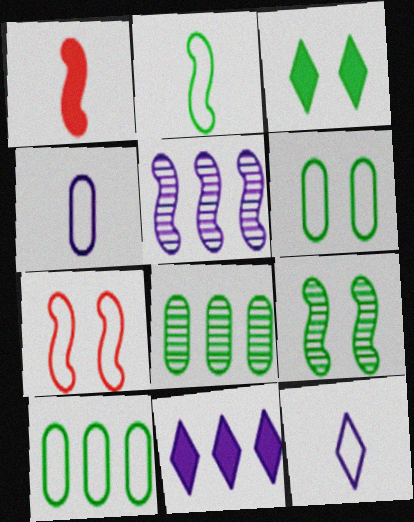[[2, 3, 8], 
[3, 6, 9], 
[7, 10, 12]]